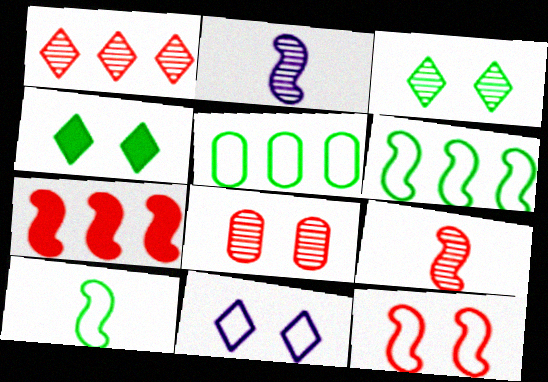[[1, 8, 9], 
[7, 9, 12]]